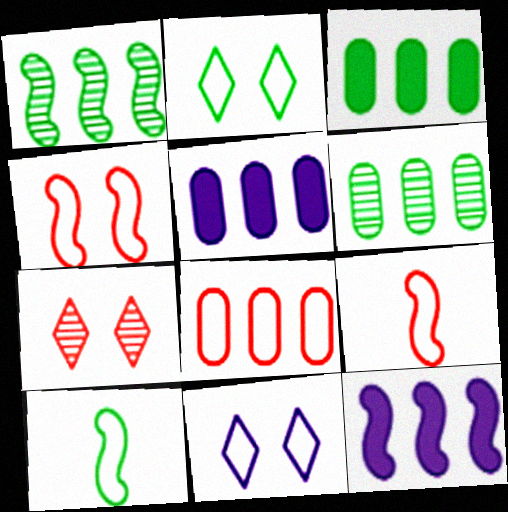[[5, 6, 8], 
[5, 7, 10], 
[8, 10, 11]]